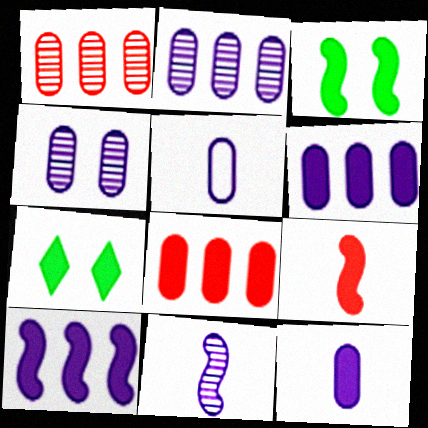[[3, 9, 10], 
[4, 5, 6], 
[6, 7, 9]]